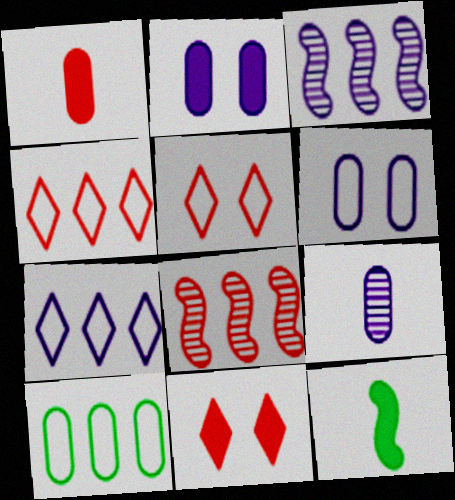[[1, 5, 8]]